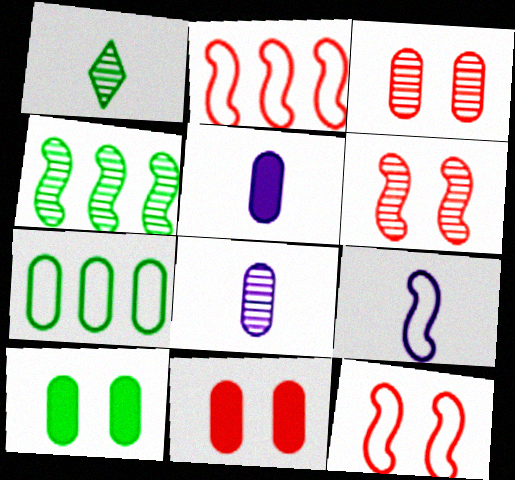[[3, 5, 7], 
[7, 8, 11]]